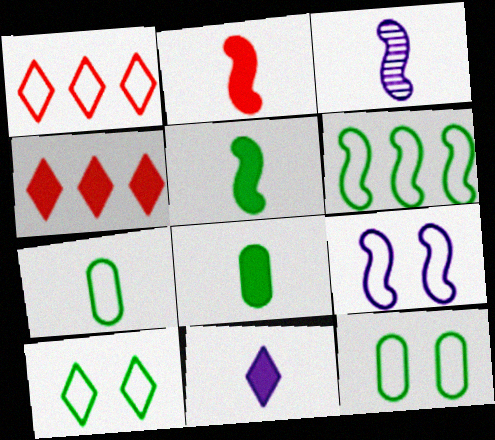[[1, 7, 9], 
[2, 8, 11], 
[3, 4, 12], 
[6, 7, 10]]